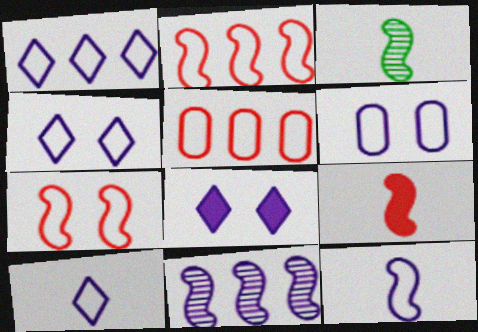[[1, 4, 10], 
[1, 6, 12], 
[3, 5, 8], 
[3, 9, 12]]